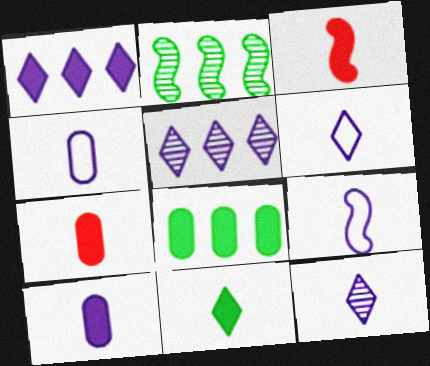[[3, 10, 11], 
[4, 6, 9], 
[9, 10, 12]]